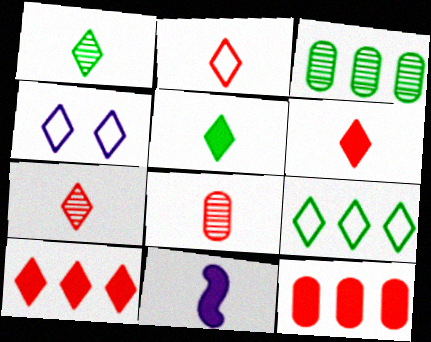[[1, 4, 10], 
[2, 4, 9], 
[2, 6, 7]]